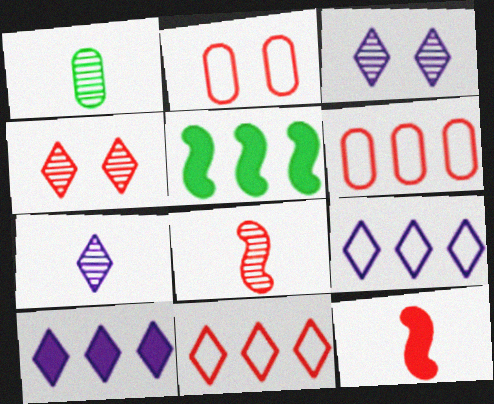[[1, 7, 8], 
[2, 5, 7], 
[4, 6, 12]]